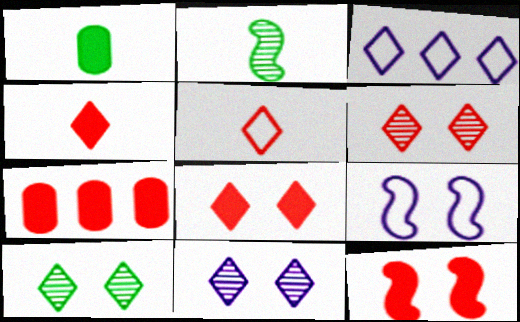[[3, 4, 10], 
[4, 7, 12], 
[6, 10, 11]]